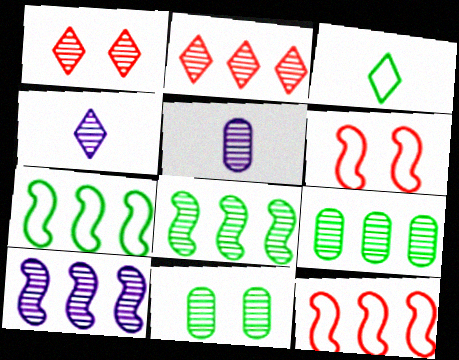[[1, 5, 8], 
[2, 9, 10]]